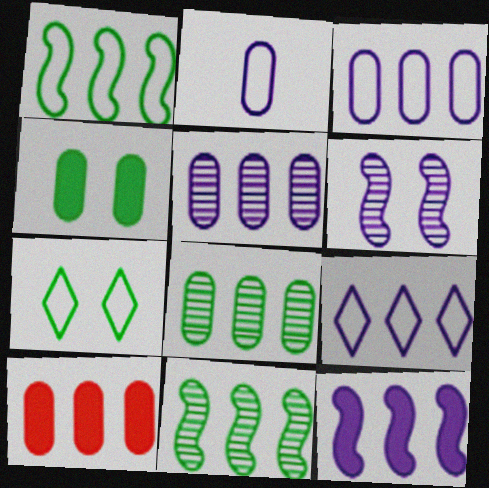[[3, 8, 10], 
[5, 9, 12], 
[9, 10, 11]]